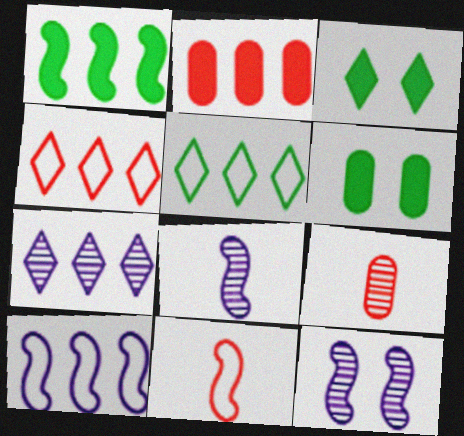[[1, 11, 12], 
[3, 9, 10], 
[4, 6, 8], 
[6, 7, 11]]